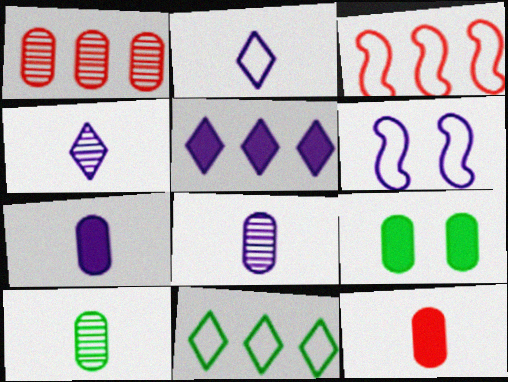[[3, 4, 9], 
[5, 6, 8]]